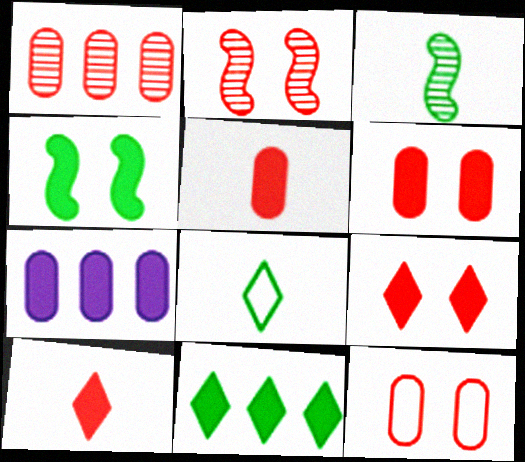[[1, 5, 12], 
[2, 7, 8], 
[2, 9, 12], 
[4, 7, 10]]